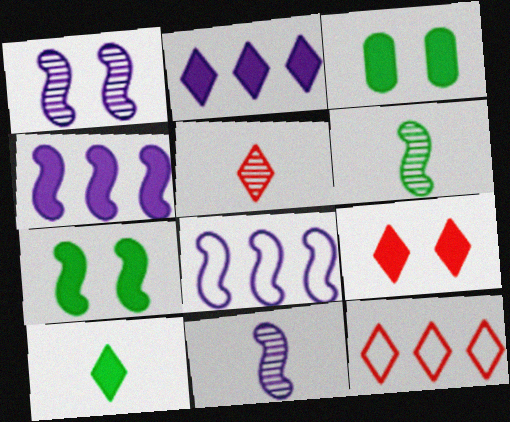[[2, 9, 10], 
[3, 5, 8], 
[3, 11, 12], 
[5, 9, 12]]